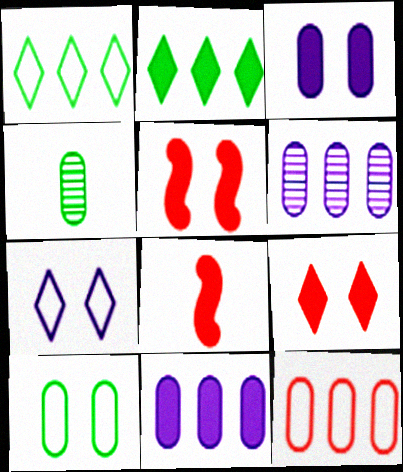[[2, 3, 8], 
[3, 4, 12]]